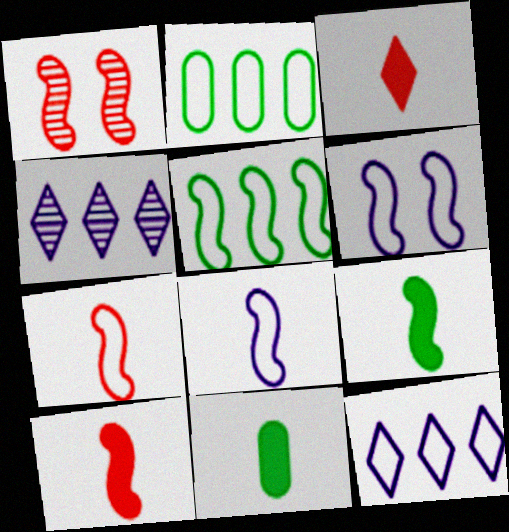[[1, 11, 12], 
[5, 6, 7]]